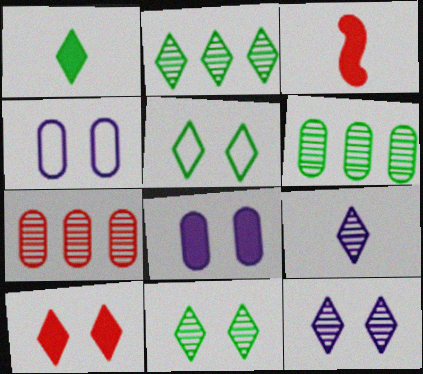[[1, 2, 5], 
[2, 3, 4], 
[5, 10, 12]]